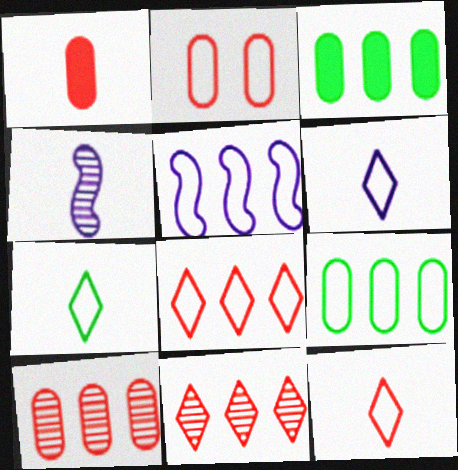[[1, 2, 10], 
[1, 4, 7], 
[2, 5, 7], 
[3, 5, 11], 
[5, 8, 9], 
[6, 7, 12]]